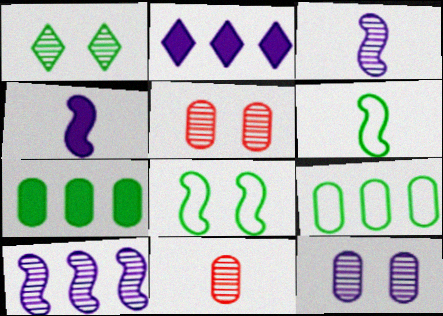[[1, 6, 7], 
[1, 10, 11], 
[2, 5, 6], 
[2, 8, 11]]